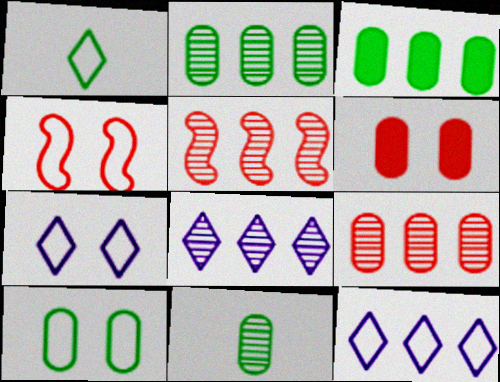[[2, 5, 8], 
[3, 5, 12], 
[3, 10, 11], 
[4, 7, 10]]